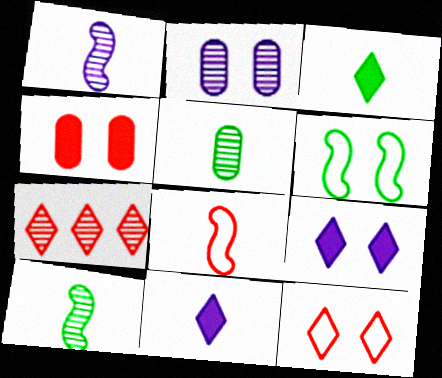[[2, 7, 10], 
[4, 7, 8], 
[5, 8, 11]]